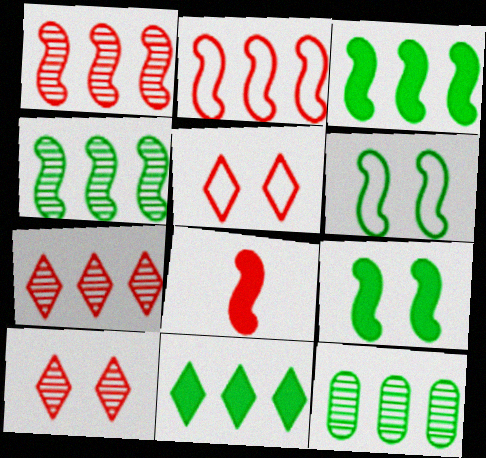[]